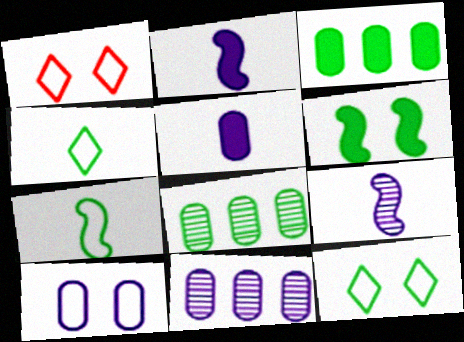[[1, 2, 8], 
[1, 3, 9], 
[4, 6, 8], 
[5, 10, 11]]